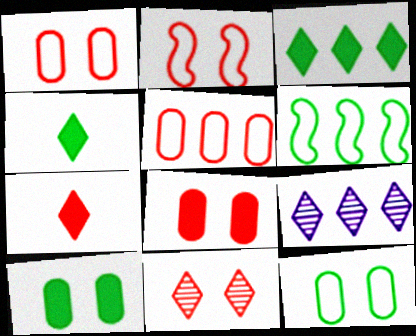[[2, 8, 11]]